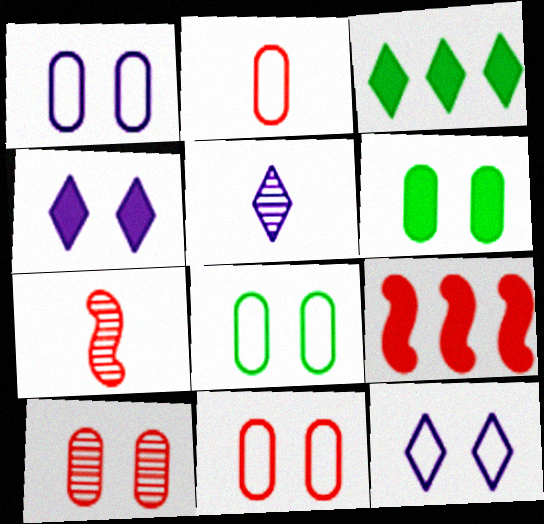[[1, 3, 7], 
[1, 6, 10], 
[1, 8, 11], 
[5, 8, 9]]